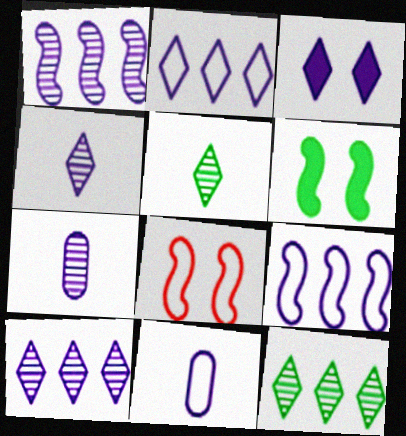[[1, 3, 11], 
[2, 3, 4], 
[3, 7, 9]]